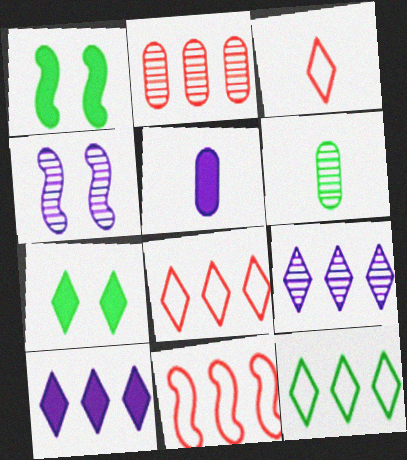[[1, 6, 12], 
[3, 7, 9]]